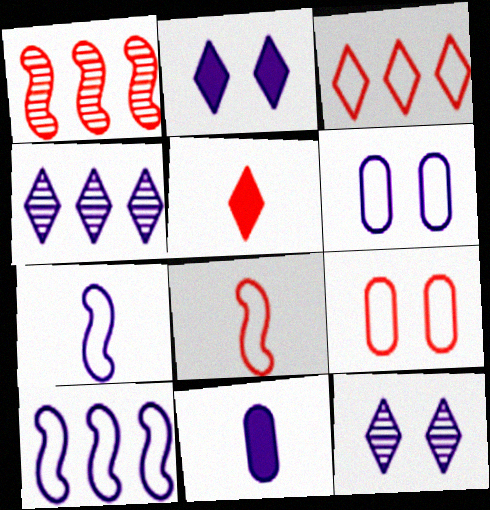[[1, 5, 9], 
[3, 8, 9], 
[10, 11, 12]]